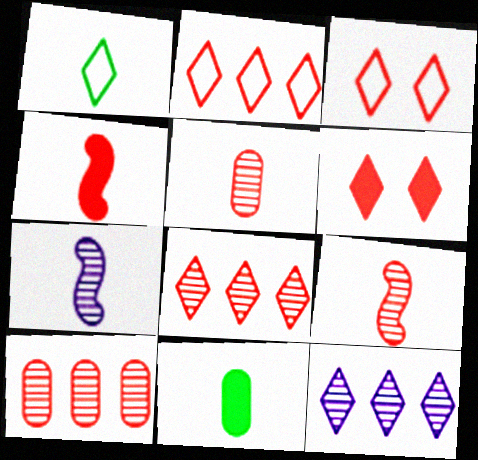[[1, 6, 12], 
[3, 4, 10]]